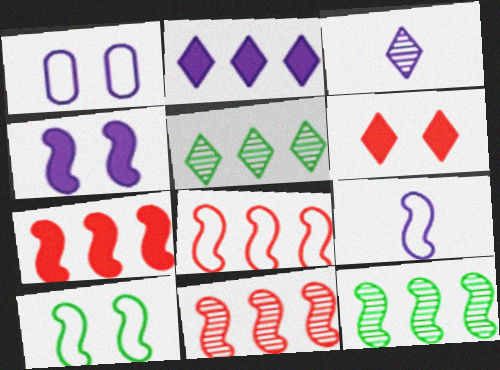[[7, 8, 11], 
[8, 9, 10]]